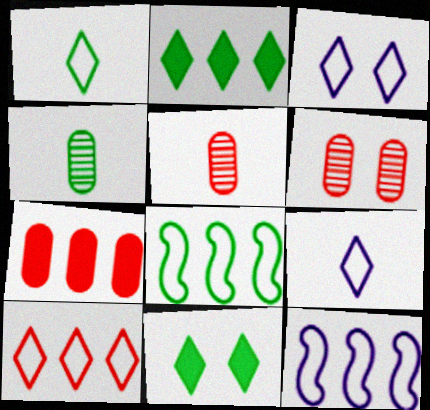[[1, 3, 10], 
[4, 8, 11], 
[5, 11, 12]]